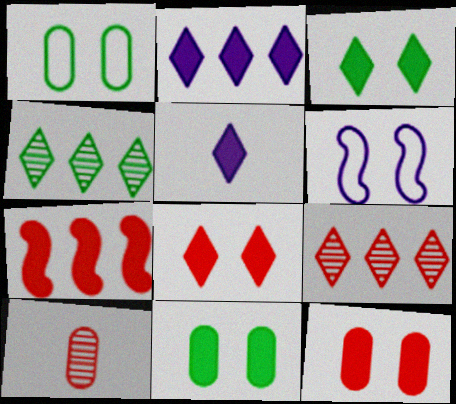[[5, 7, 11]]